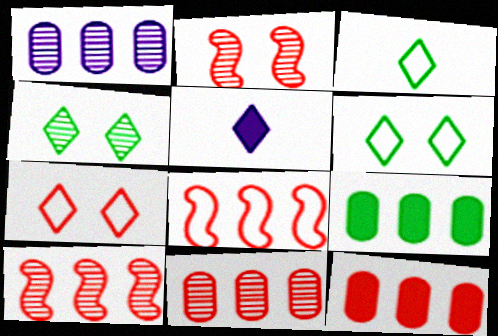[]